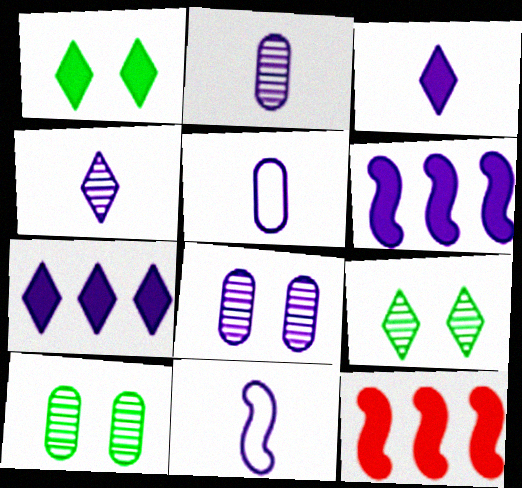[[2, 3, 11], 
[5, 9, 12], 
[7, 8, 11]]